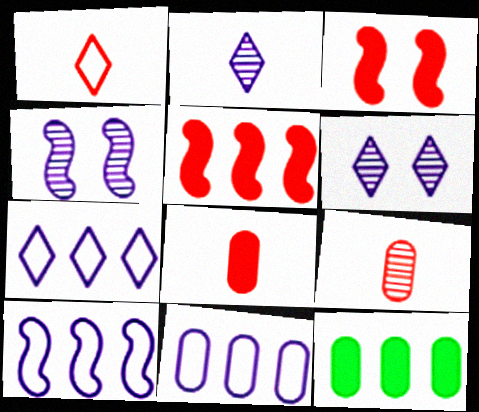[[1, 4, 12], 
[7, 10, 11]]